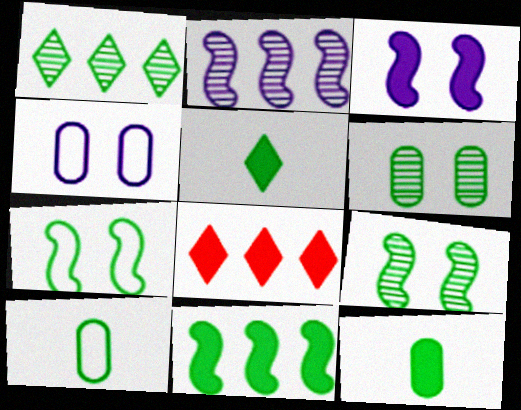[[1, 7, 12], 
[3, 8, 12]]